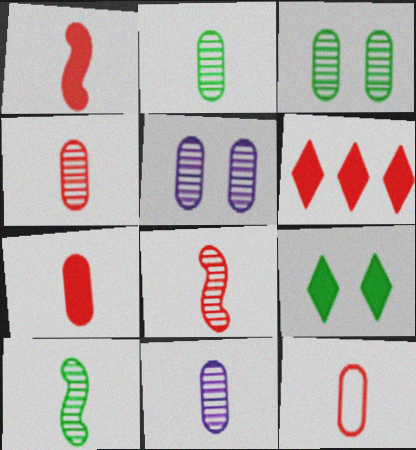[[2, 4, 11], 
[4, 7, 12]]